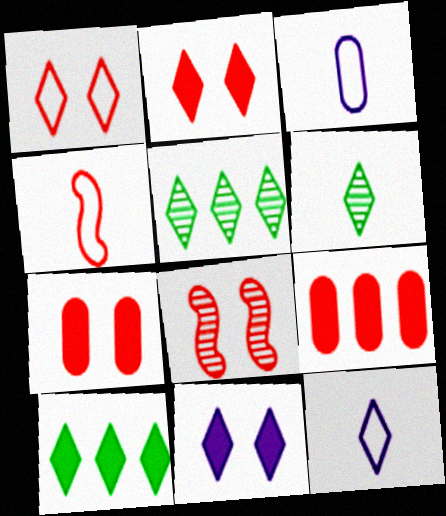[[1, 7, 8], 
[2, 5, 12], 
[3, 8, 10]]